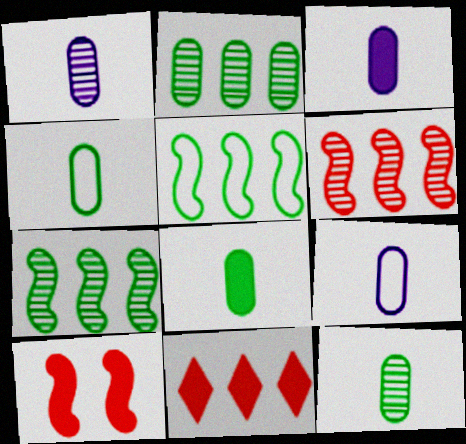[[1, 3, 9], 
[4, 8, 12]]